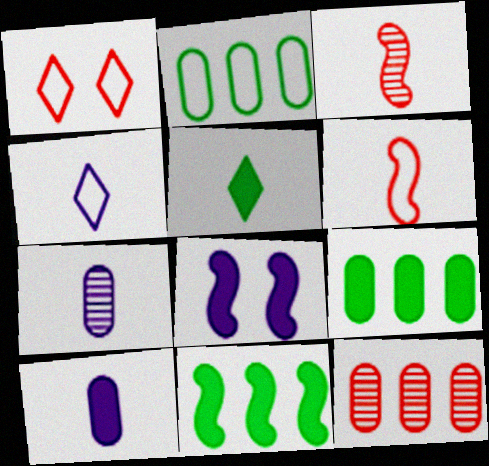[[1, 7, 11], 
[5, 6, 7]]